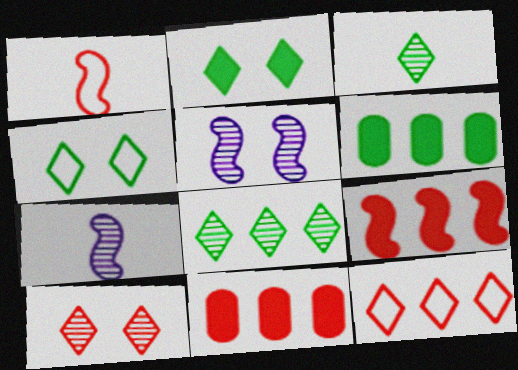[[1, 10, 11], 
[4, 7, 11]]